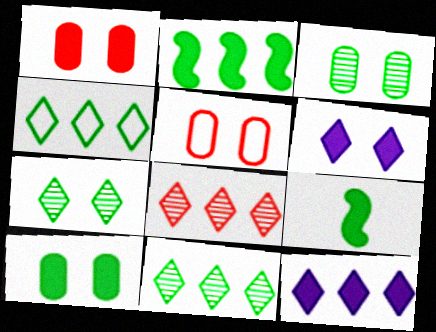[[1, 9, 12], 
[3, 4, 9], 
[4, 8, 12]]